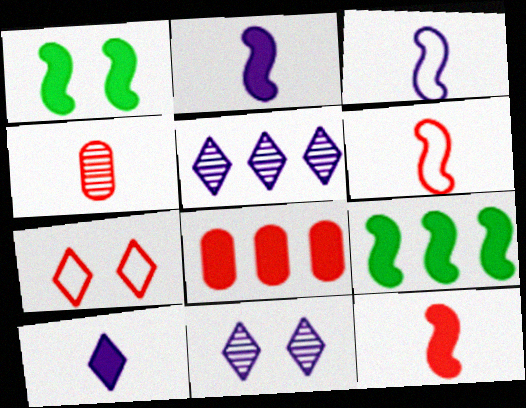[[1, 8, 10]]